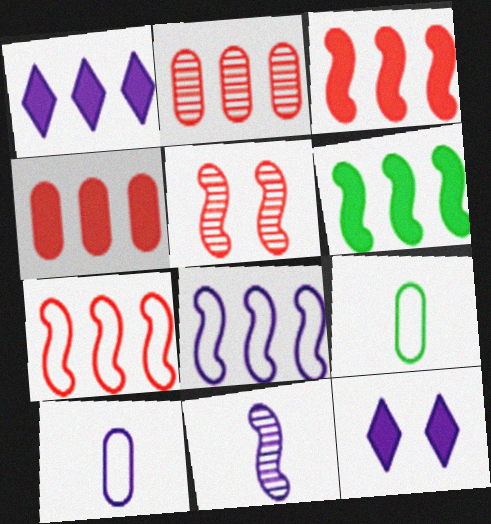[[1, 4, 6], 
[1, 5, 9]]